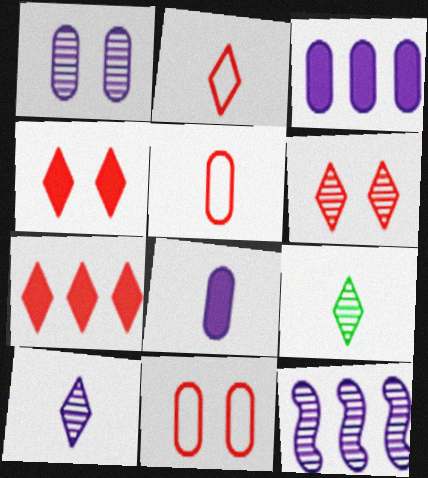[[1, 10, 12], 
[2, 6, 7]]